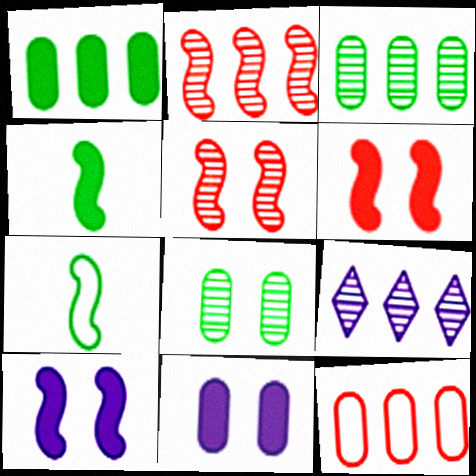[[2, 3, 9], 
[2, 7, 10]]